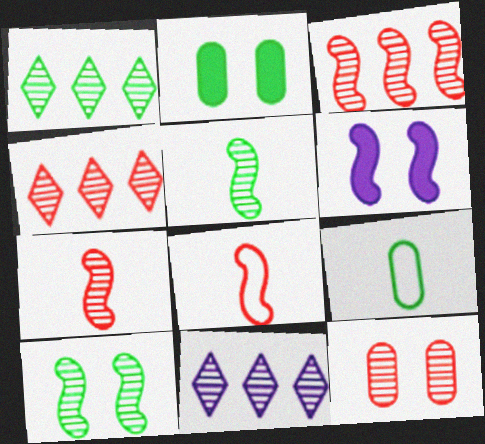[[1, 4, 11], 
[2, 8, 11], 
[4, 6, 9], 
[4, 7, 12], 
[5, 11, 12]]